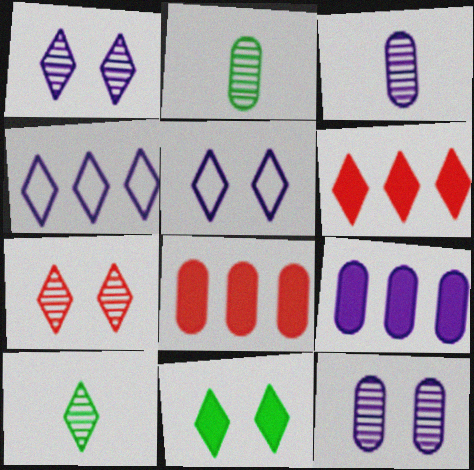[[5, 6, 10], 
[5, 7, 11]]